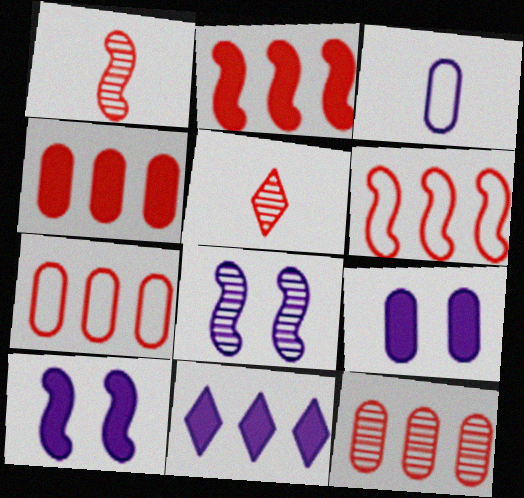[[3, 8, 11], 
[4, 7, 12]]